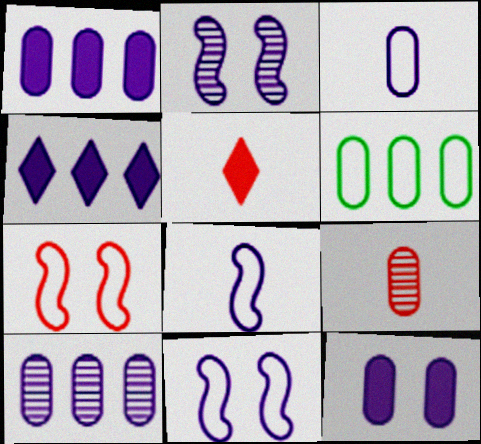[[2, 3, 4], 
[2, 5, 6], 
[3, 10, 12], 
[6, 9, 12]]